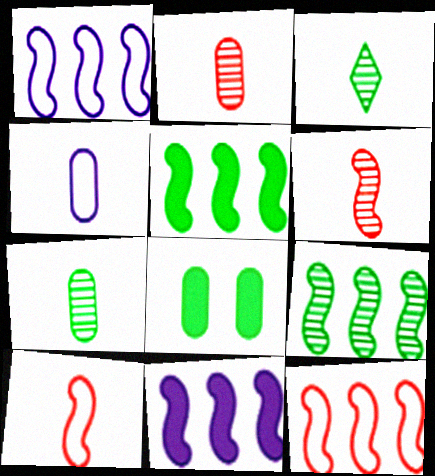[[9, 11, 12]]